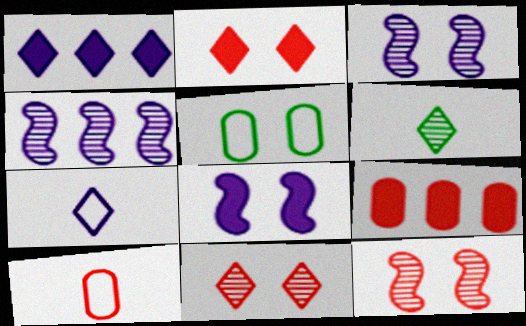[[2, 3, 5], 
[5, 8, 11]]